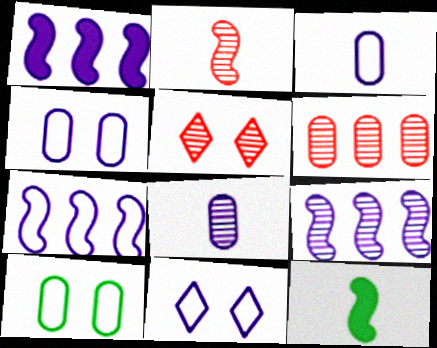[[1, 7, 9], 
[1, 8, 11], 
[2, 5, 6], 
[3, 7, 11], 
[6, 11, 12]]